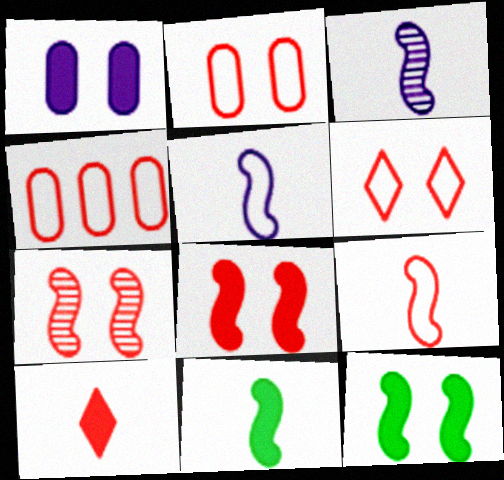[[3, 9, 11], 
[4, 6, 9], 
[4, 7, 10]]